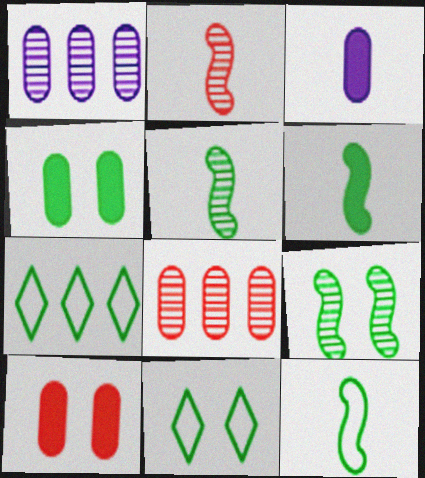[[4, 5, 7], 
[4, 9, 11], 
[5, 6, 12]]